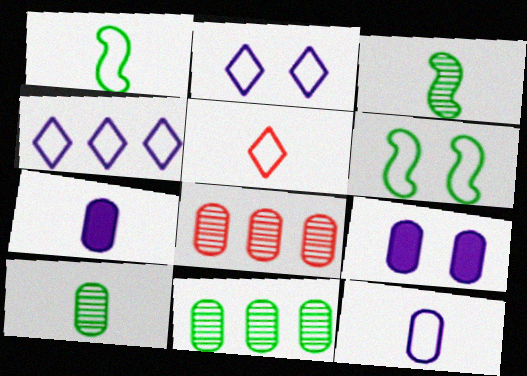[[1, 5, 12], 
[3, 5, 7]]